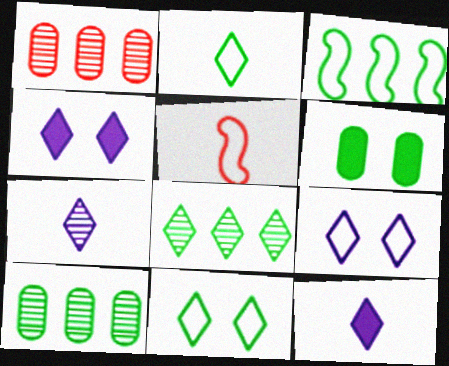[[4, 5, 10]]